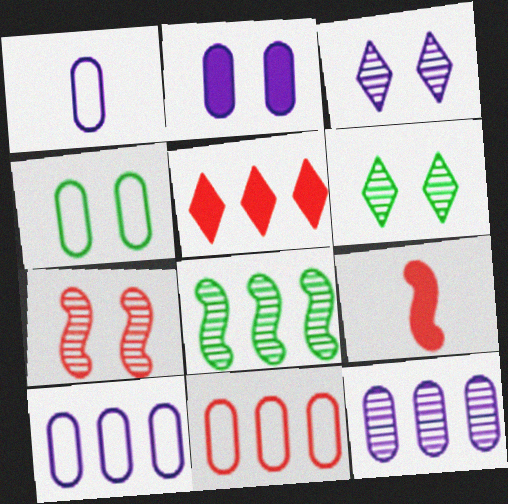[[1, 2, 12], 
[1, 4, 11], 
[5, 8, 10], 
[6, 9, 10]]